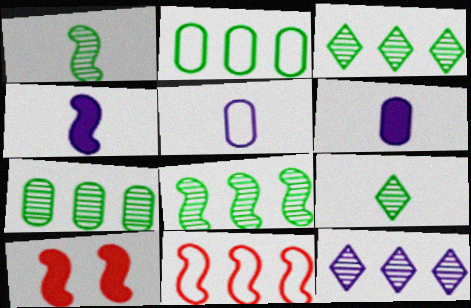[[3, 5, 10], 
[3, 7, 8]]